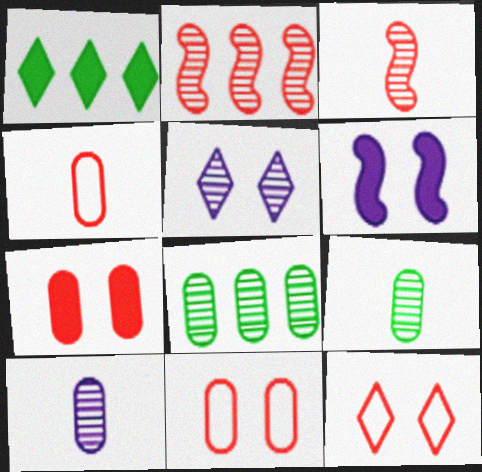[[2, 5, 9], 
[3, 5, 8]]